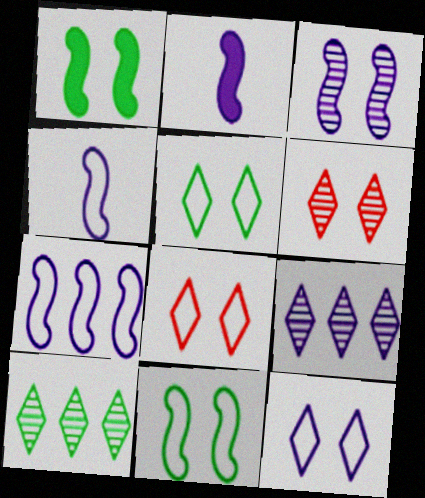[[2, 3, 7], 
[5, 8, 12]]